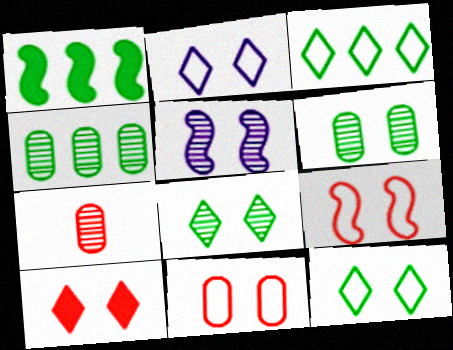[[1, 2, 7], 
[1, 3, 4], 
[2, 8, 10]]